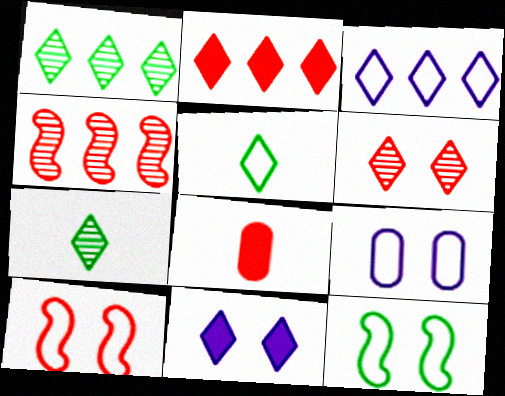[[1, 2, 3]]